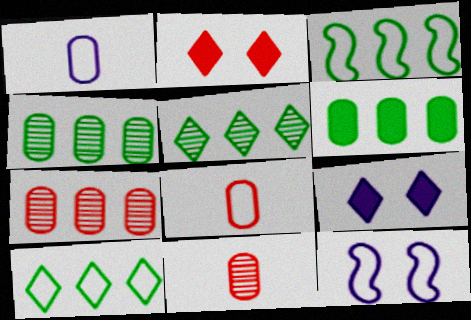[[3, 5, 6], 
[3, 9, 11], 
[8, 10, 12]]